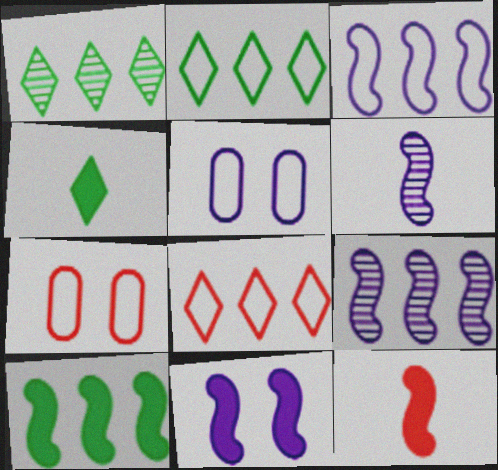[[1, 5, 12], 
[3, 6, 11], 
[4, 7, 9], 
[10, 11, 12]]